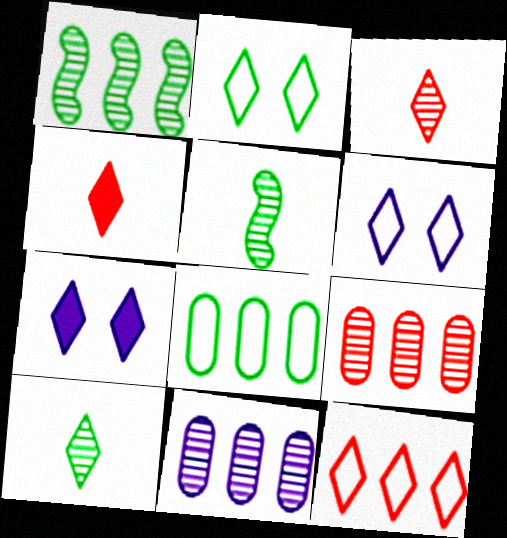[[7, 10, 12]]